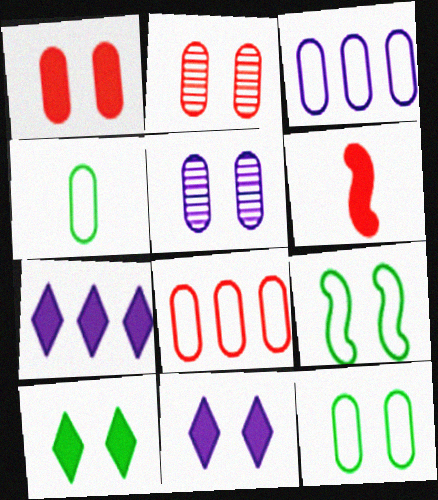[[1, 5, 12], 
[2, 9, 11]]